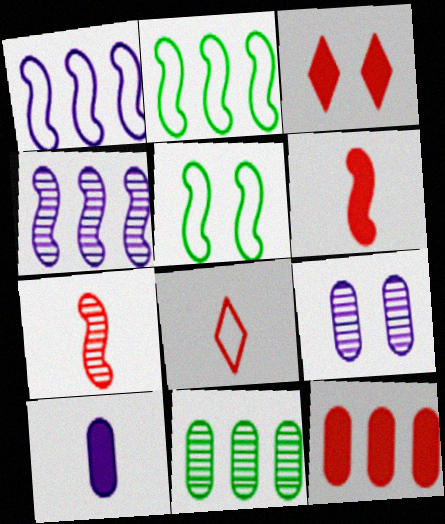[[3, 5, 9], 
[3, 6, 12], 
[4, 5, 6]]